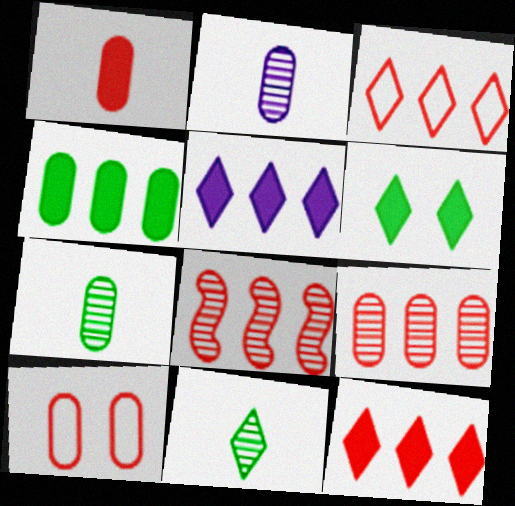[[1, 9, 10], 
[2, 4, 10]]